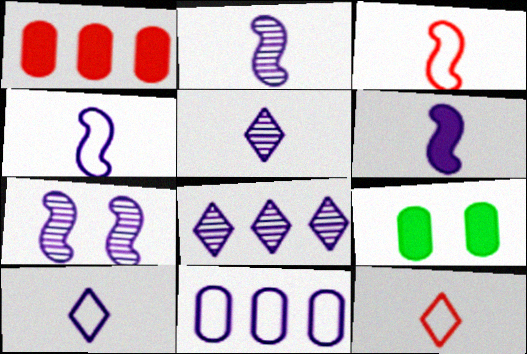[[2, 4, 6], 
[3, 8, 9]]